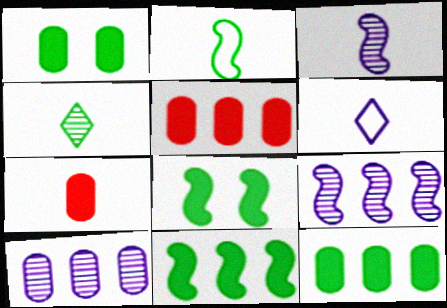[]